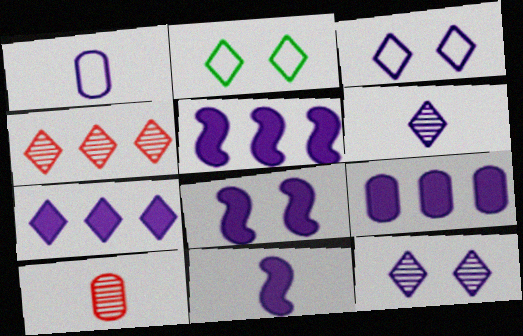[[1, 5, 12], 
[1, 6, 11], 
[2, 5, 10], 
[3, 6, 7], 
[5, 7, 9], 
[5, 8, 11]]